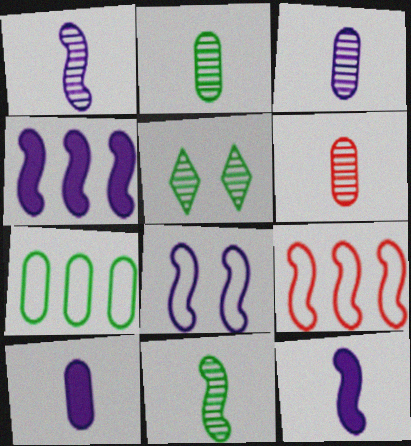[[1, 4, 8], 
[2, 3, 6], 
[5, 9, 10]]